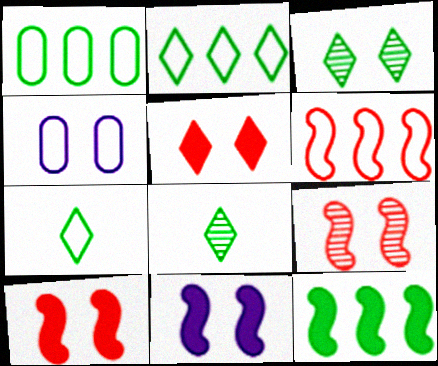[[3, 4, 10], 
[4, 6, 7]]